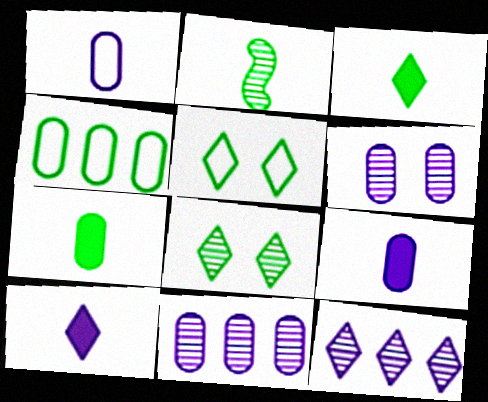[]